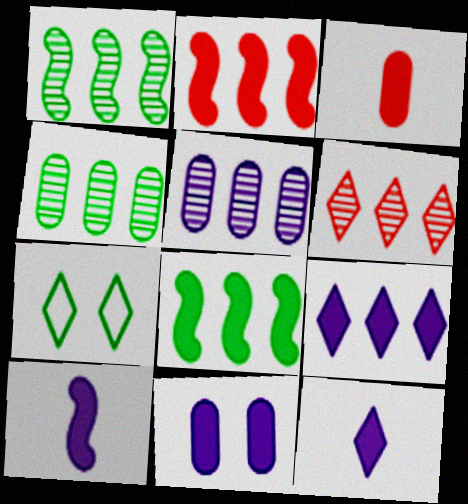[[1, 5, 6], 
[6, 7, 12], 
[9, 10, 11]]